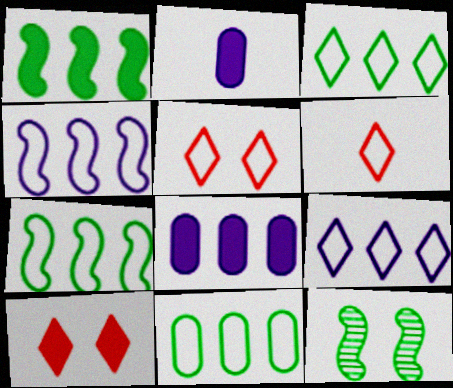[[1, 2, 10], 
[3, 7, 11], 
[6, 8, 12]]